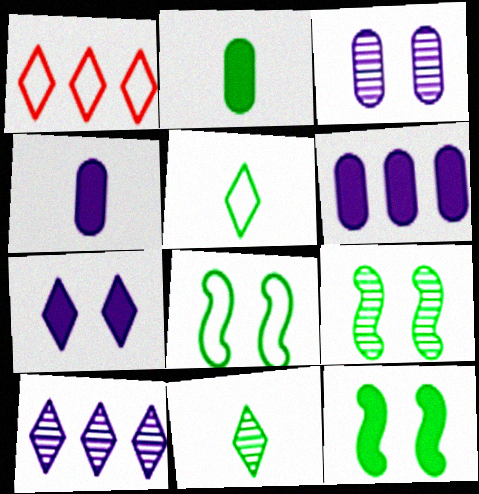[[1, 4, 9], 
[1, 7, 11], 
[8, 9, 12]]